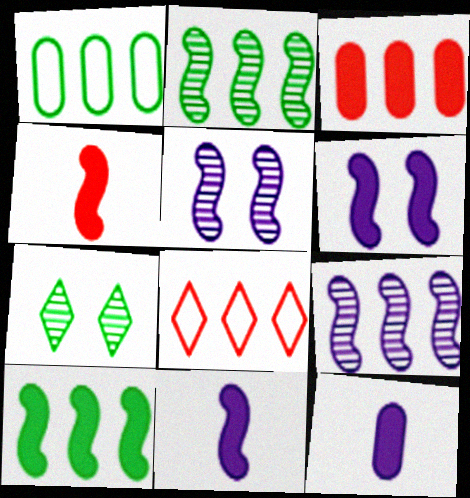[[4, 6, 10]]